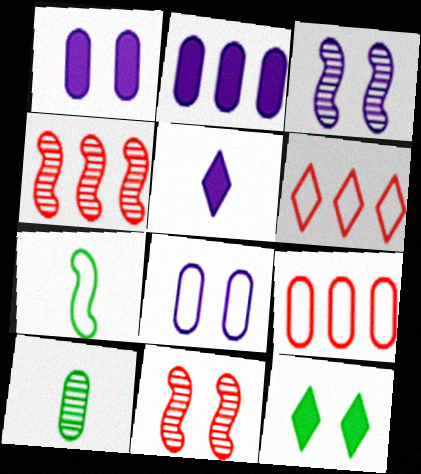[[1, 9, 10], 
[6, 7, 8], 
[8, 11, 12]]